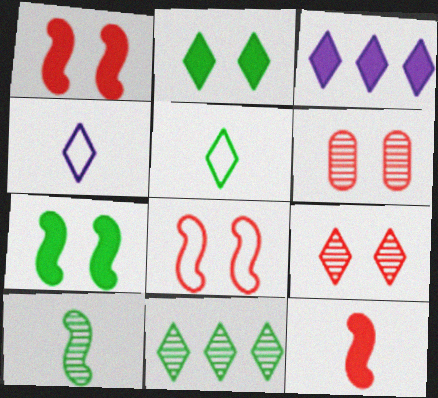[[2, 5, 11], 
[3, 5, 9]]